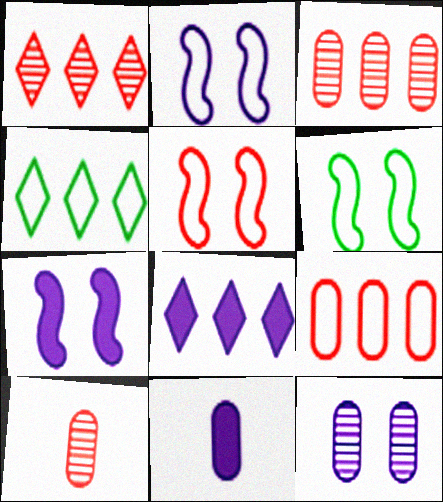[[1, 4, 8], 
[1, 6, 11], 
[2, 5, 6], 
[4, 7, 10], 
[6, 8, 10], 
[7, 8, 11]]